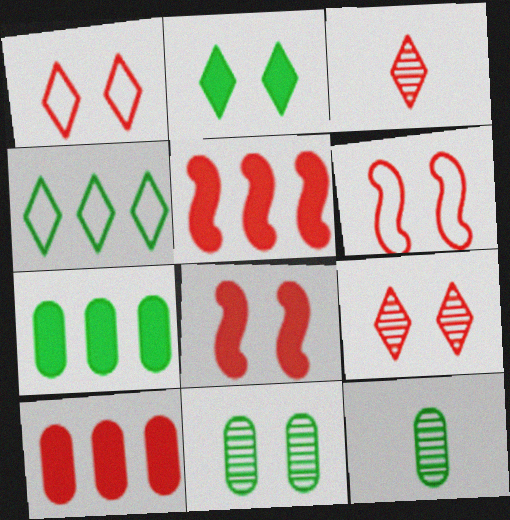[[3, 6, 10]]